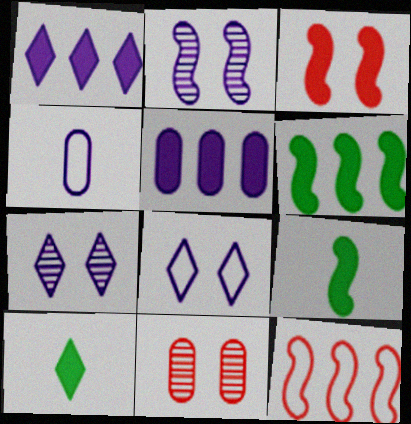[[1, 2, 4], 
[2, 9, 12], 
[3, 5, 10]]